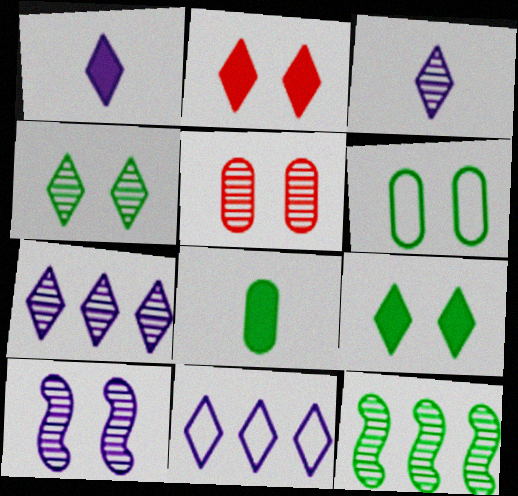[[2, 6, 10], 
[3, 5, 12], 
[4, 5, 10]]